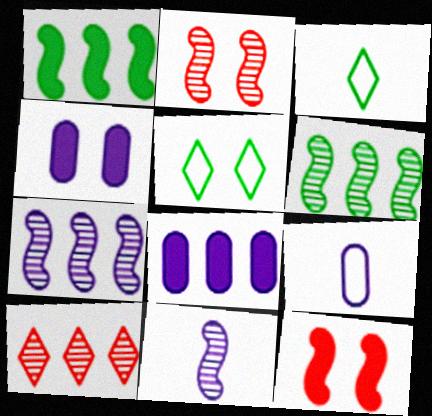[[2, 3, 8], 
[2, 4, 5], 
[2, 6, 11]]